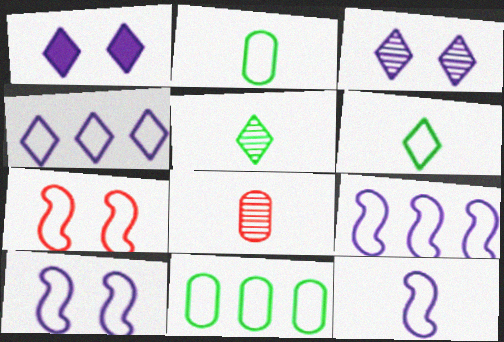[[2, 4, 7], 
[9, 10, 12]]